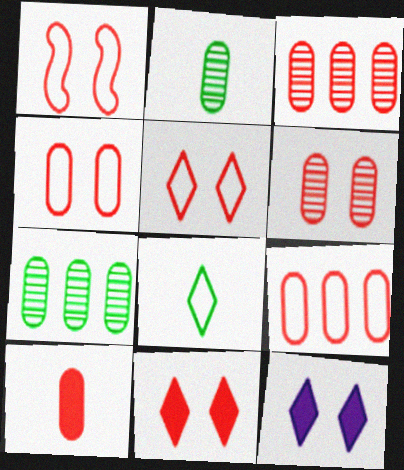[[1, 4, 5], 
[1, 6, 11], 
[3, 4, 10], 
[6, 9, 10]]